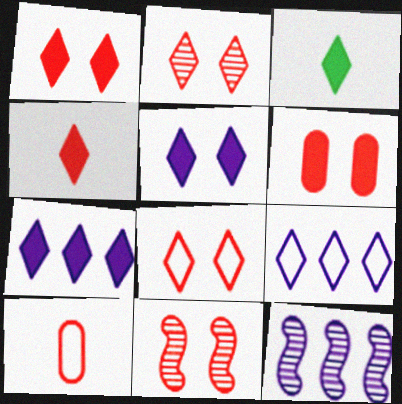[[1, 2, 8], 
[1, 3, 7], 
[2, 3, 9], 
[6, 8, 11]]